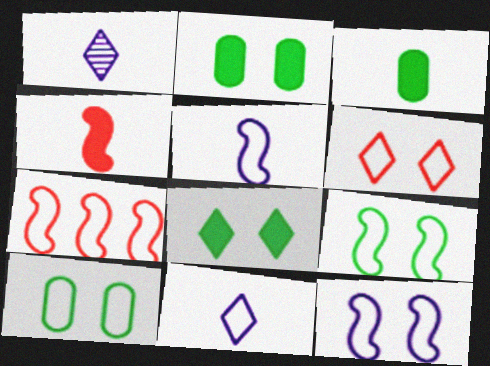[[1, 2, 7], 
[5, 7, 9], 
[6, 10, 12], 
[7, 10, 11]]